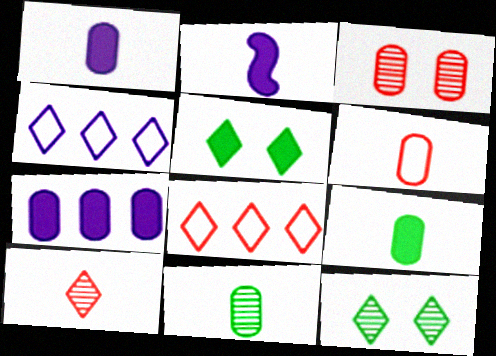[[1, 6, 11], 
[4, 5, 10]]